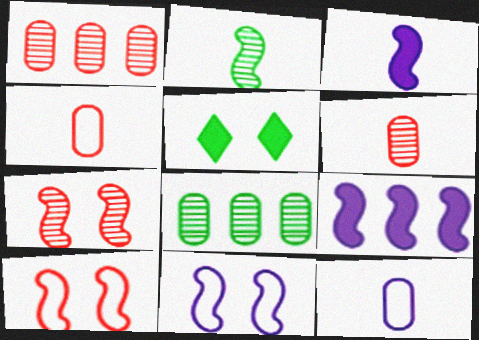[[2, 9, 10]]